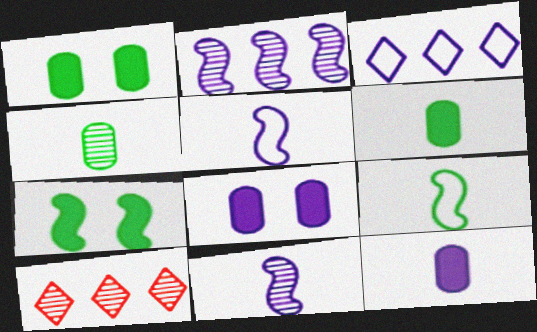[[1, 5, 10], 
[3, 8, 11], 
[8, 9, 10]]